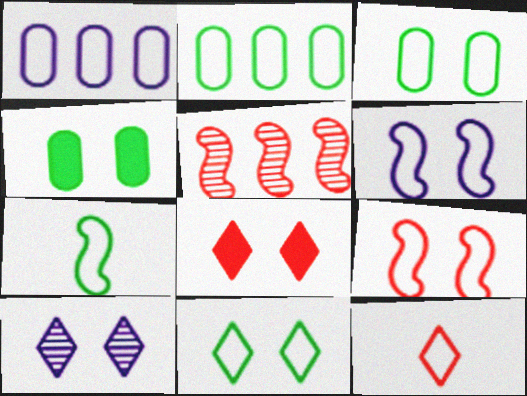[[2, 6, 12], 
[2, 7, 11], 
[4, 9, 10], 
[8, 10, 11]]